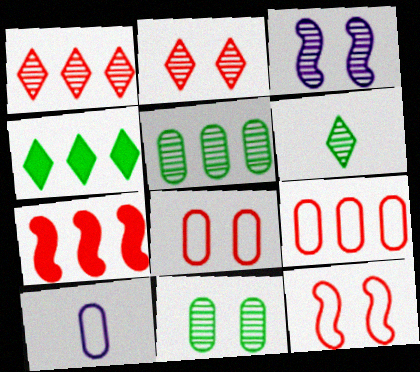[[1, 7, 9], 
[2, 3, 11]]